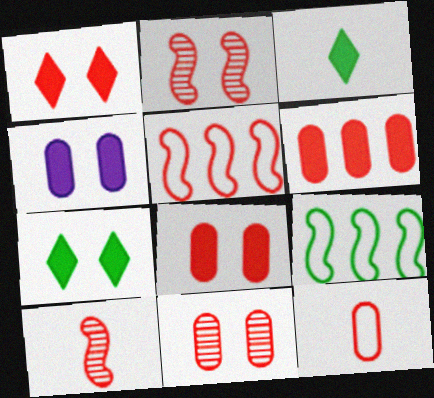[[6, 11, 12]]